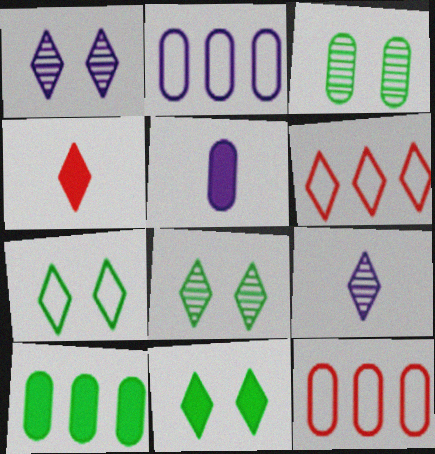[[3, 5, 12], 
[6, 9, 11], 
[7, 8, 11]]